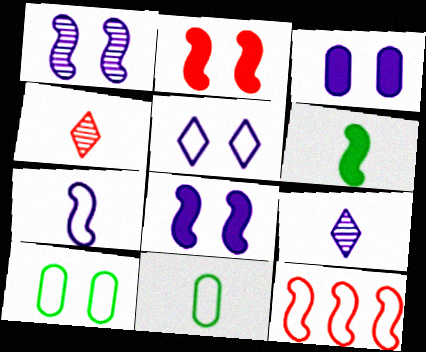[[1, 3, 5], 
[1, 6, 12], 
[5, 11, 12]]